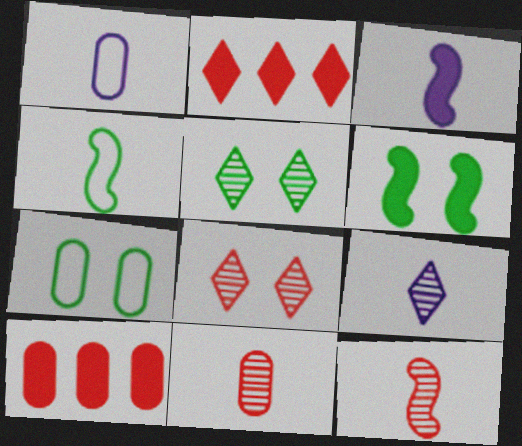[[1, 3, 9], 
[3, 4, 12], 
[5, 6, 7]]